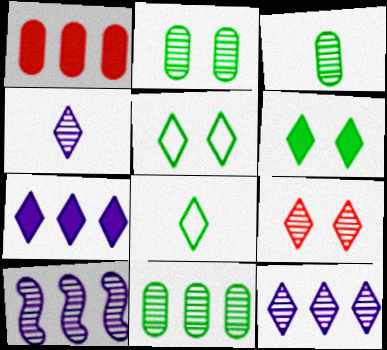[[2, 3, 11], 
[3, 9, 10], 
[7, 8, 9]]